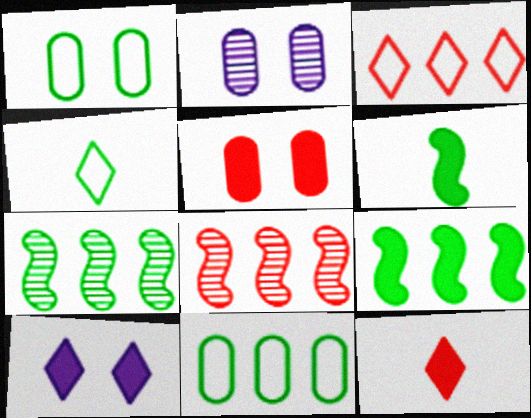[[1, 2, 5], 
[2, 3, 6]]